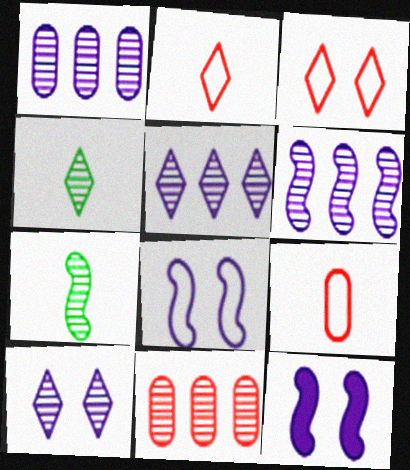[[1, 5, 6], 
[7, 10, 11]]